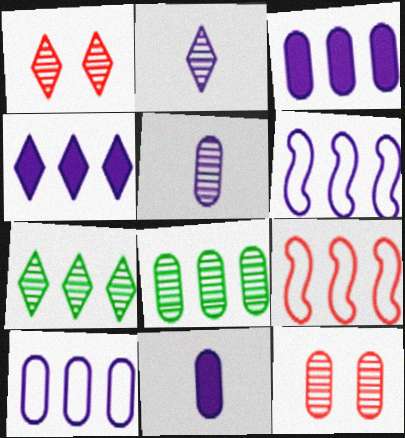[[1, 2, 7], 
[3, 7, 9], 
[4, 8, 9], 
[5, 8, 12]]